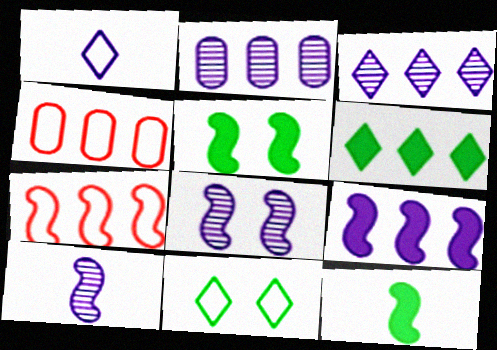[[2, 6, 7], 
[5, 7, 10], 
[7, 8, 12]]